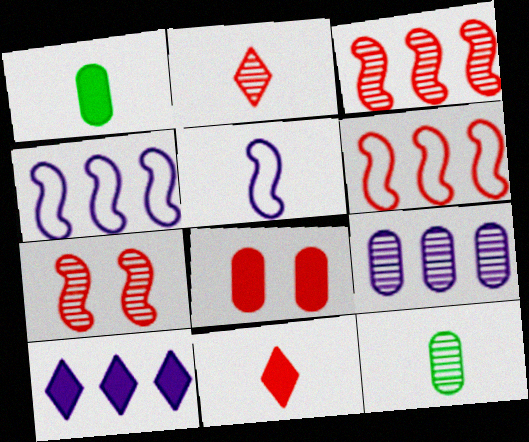[[1, 2, 5], 
[2, 6, 8], 
[4, 9, 10], 
[5, 11, 12]]